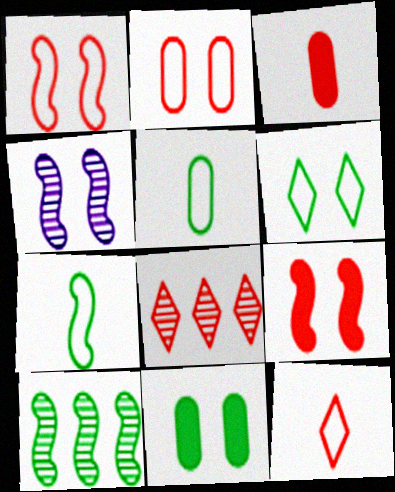[[1, 3, 8]]